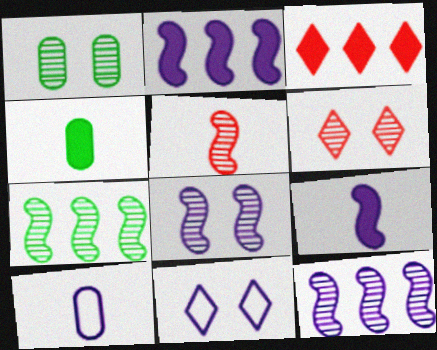[[1, 6, 8], 
[5, 7, 8]]